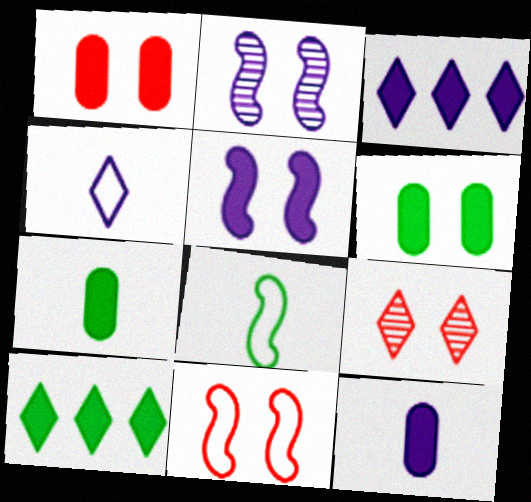[[1, 9, 11], 
[3, 5, 12], 
[4, 9, 10]]